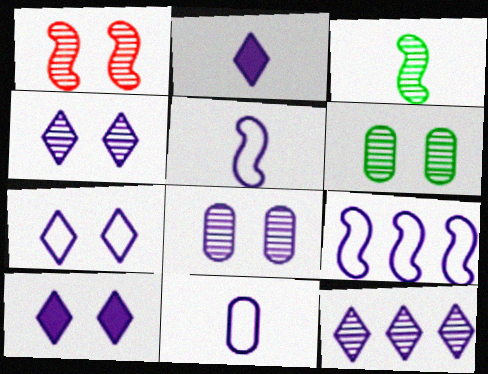[[1, 4, 6], 
[2, 7, 12], 
[2, 8, 9], 
[4, 7, 10], 
[7, 9, 11]]